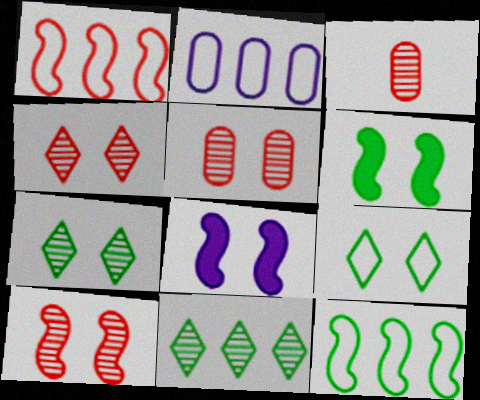[[4, 5, 10], 
[5, 8, 9]]